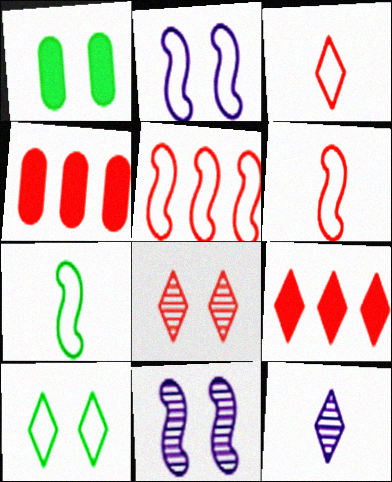[[1, 2, 8], 
[1, 5, 12], 
[2, 5, 7], 
[3, 8, 9], 
[4, 6, 8], 
[9, 10, 12]]